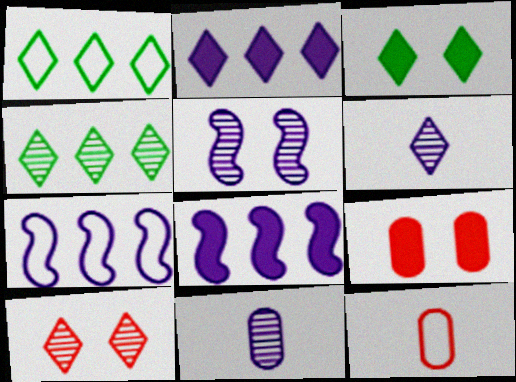[[4, 6, 10]]